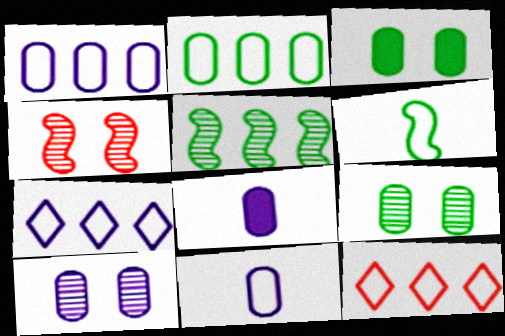[[1, 8, 10]]